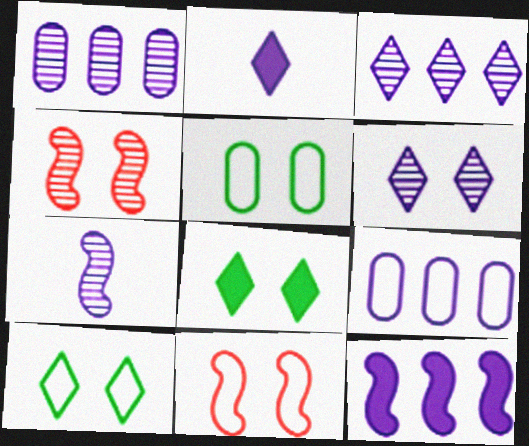[[1, 6, 7], 
[3, 9, 12]]